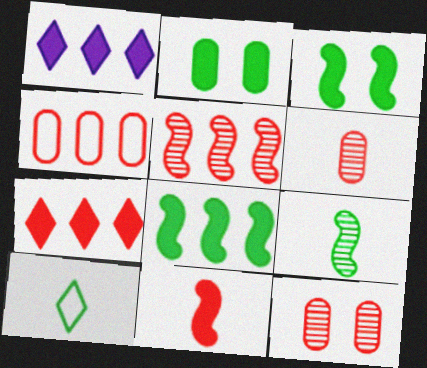[[1, 2, 11], 
[4, 5, 7]]